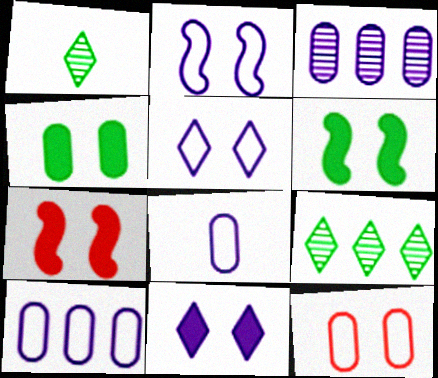[[1, 7, 10], 
[4, 7, 11], 
[7, 8, 9]]